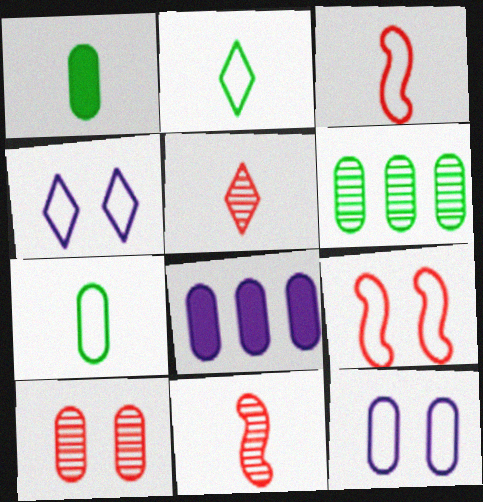[[7, 8, 10]]